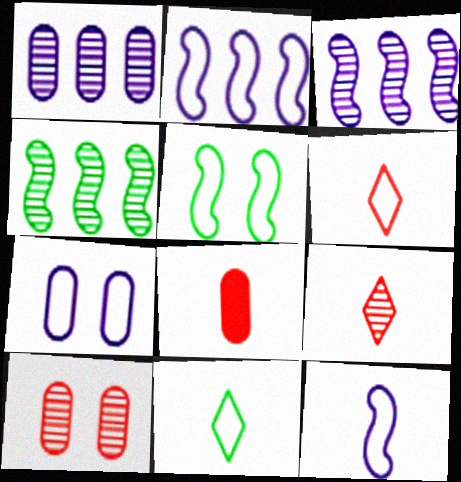[]